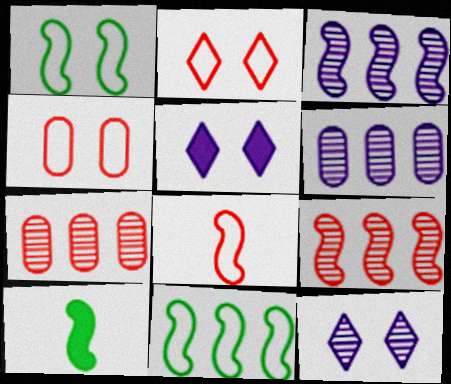[[2, 6, 10]]